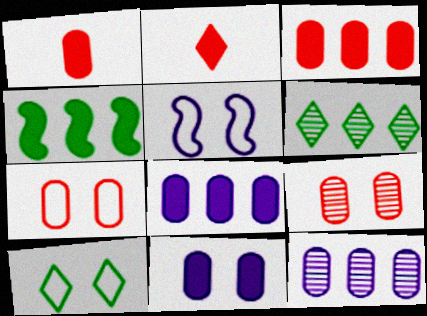[[1, 5, 6], 
[2, 4, 11], 
[5, 7, 10]]